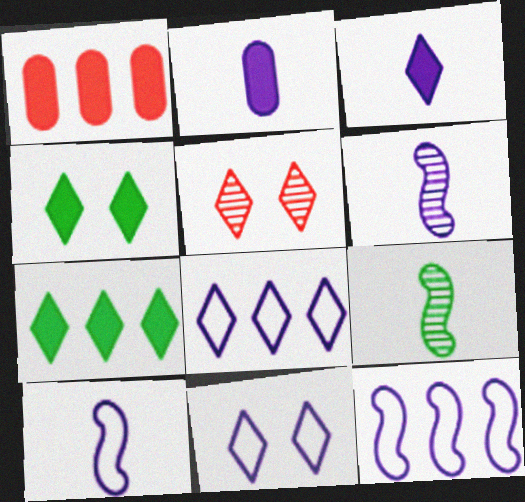[[1, 9, 11], 
[4, 5, 11]]